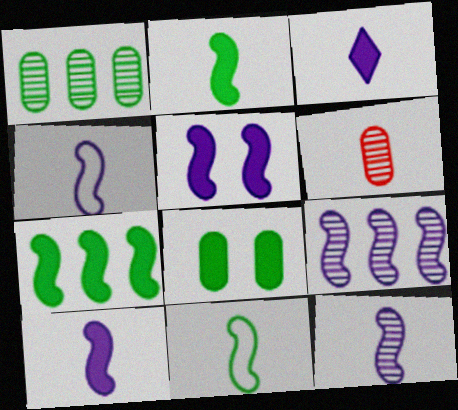[[3, 6, 11], 
[4, 5, 9], 
[4, 10, 12]]